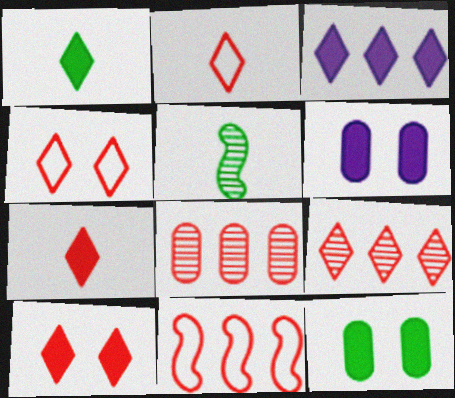[[1, 3, 10], 
[2, 9, 10], 
[4, 7, 9]]